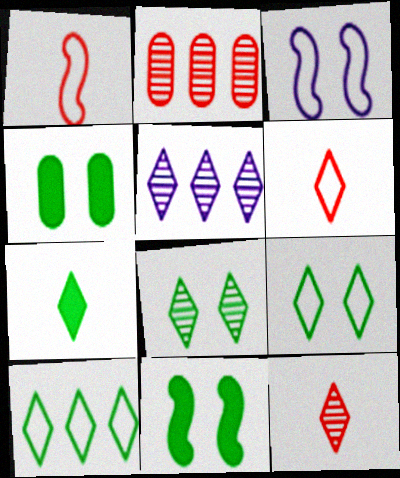[[1, 4, 5], 
[2, 3, 7], 
[5, 8, 12], 
[7, 8, 10]]